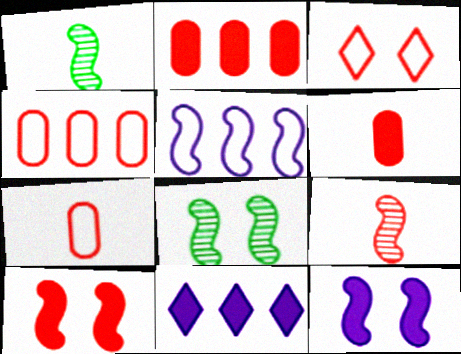[[1, 5, 10], 
[2, 3, 9], 
[7, 8, 11]]